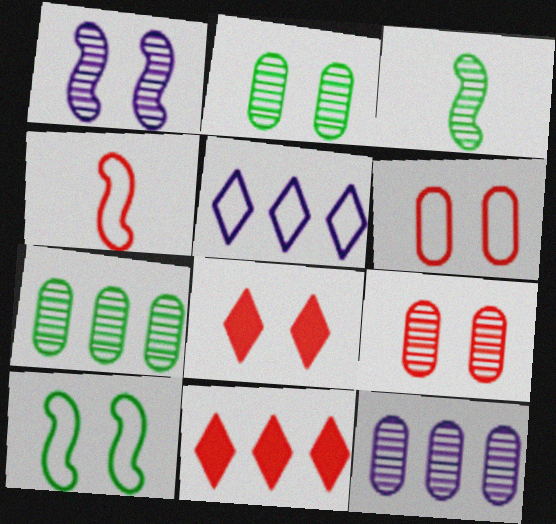[[4, 9, 11]]